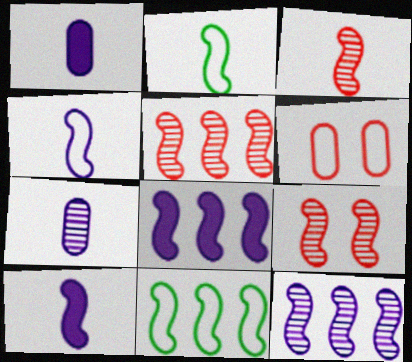[[2, 3, 10], 
[2, 8, 9], 
[3, 5, 9], 
[5, 8, 11], 
[9, 10, 11]]